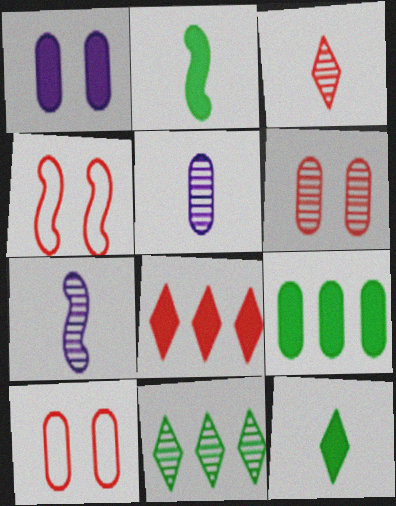[[1, 2, 8], 
[5, 9, 10], 
[6, 7, 11]]